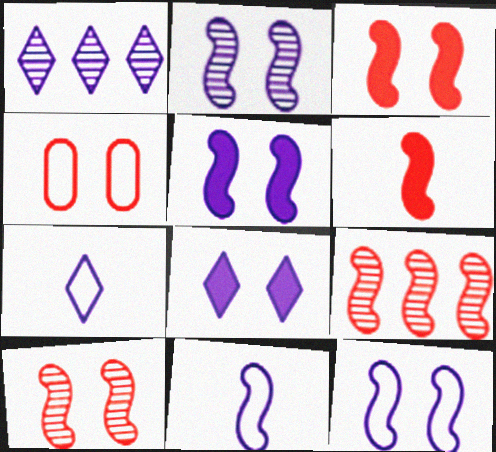[[1, 7, 8], 
[2, 5, 12]]